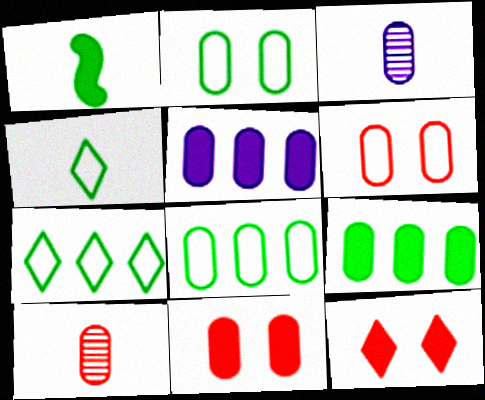[[1, 5, 12], 
[2, 5, 10], 
[3, 6, 9], 
[3, 8, 11]]